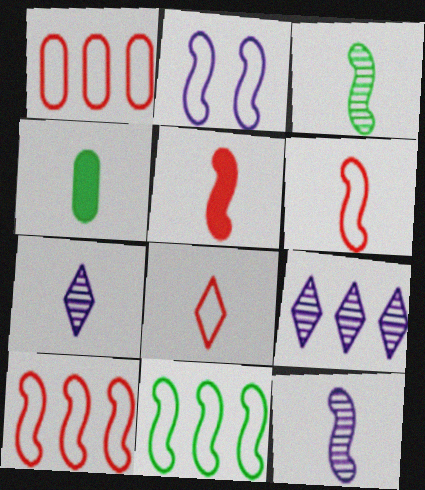[[2, 6, 11], 
[4, 6, 7], 
[4, 8, 12]]